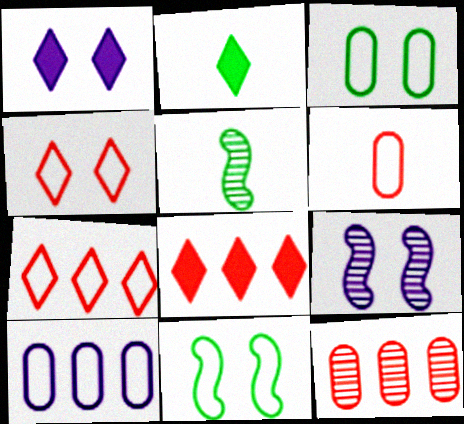[[1, 2, 8], 
[3, 6, 10]]